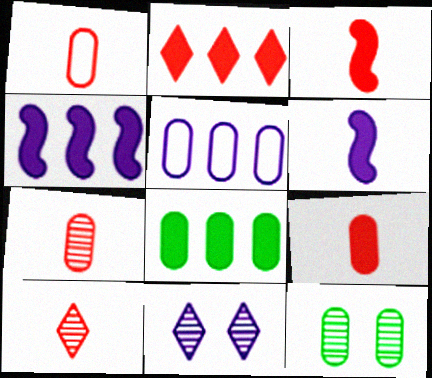[[1, 3, 10], 
[1, 7, 9], 
[2, 4, 8], 
[5, 6, 11], 
[5, 9, 12]]